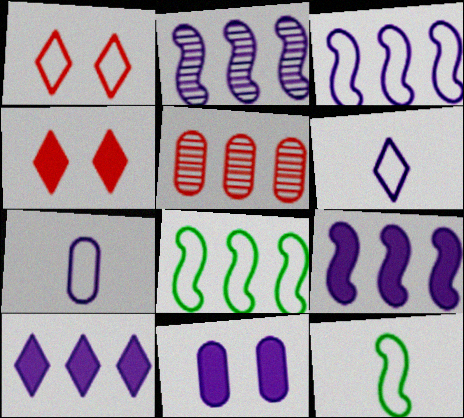[[1, 7, 8], 
[2, 3, 9], 
[2, 6, 11], 
[5, 8, 10]]